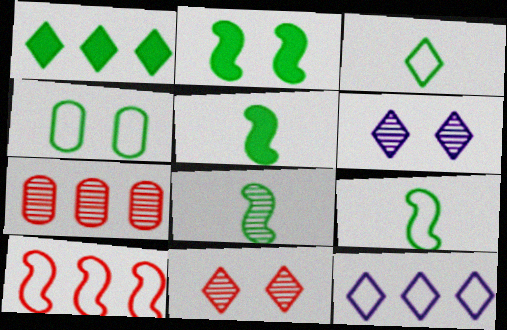[[1, 4, 8], 
[5, 8, 9], 
[6, 7, 8]]